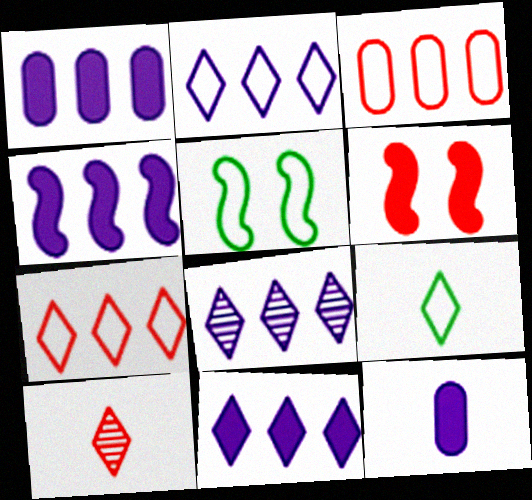[[1, 4, 11], 
[1, 5, 10], 
[2, 8, 11], 
[3, 6, 10]]